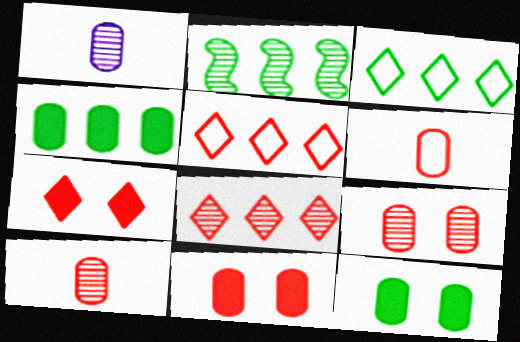[[2, 3, 4]]